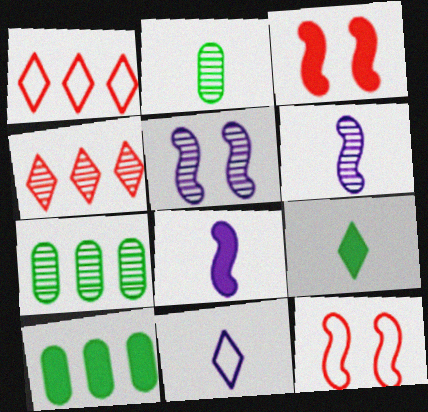[[2, 4, 5], 
[3, 7, 11]]